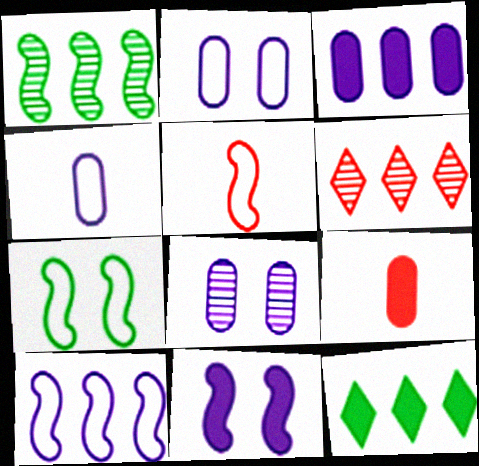[[1, 5, 11], 
[3, 4, 8], 
[5, 7, 10], 
[5, 8, 12], 
[9, 11, 12]]